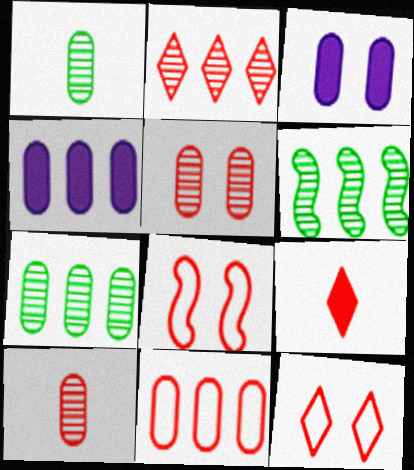[[1, 3, 11], 
[2, 9, 12], 
[4, 7, 11]]